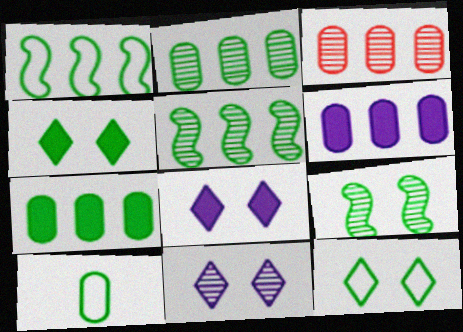[[1, 10, 12], 
[4, 5, 10]]